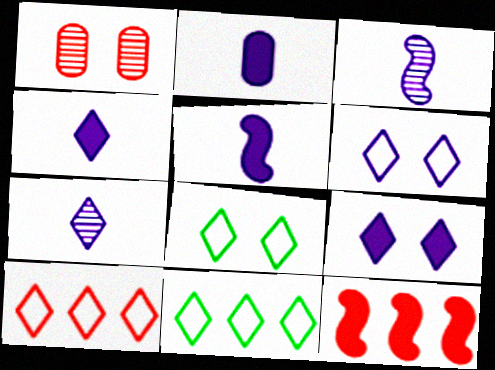[[1, 5, 11], 
[2, 4, 5]]